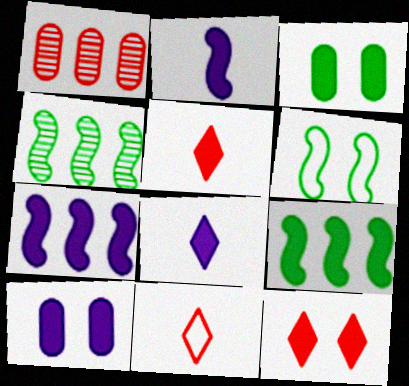[[1, 6, 8], 
[3, 5, 7], 
[4, 10, 11], 
[5, 9, 10], 
[7, 8, 10]]